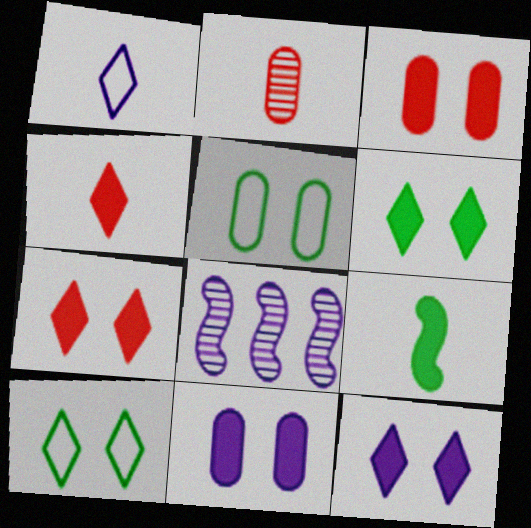[[1, 2, 9], 
[1, 8, 11], 
[4, 5, 8], 
[6, 7, 12]]